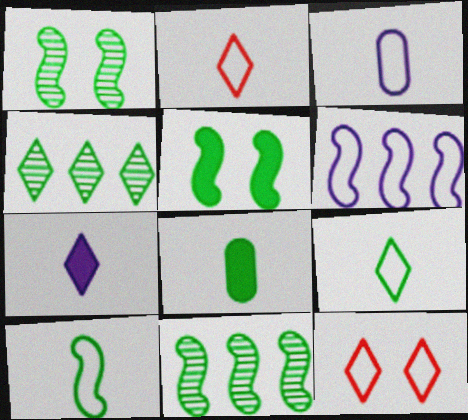[[2, 3, 10], 
[4, 7, 12], 
[5, 10, 11]]